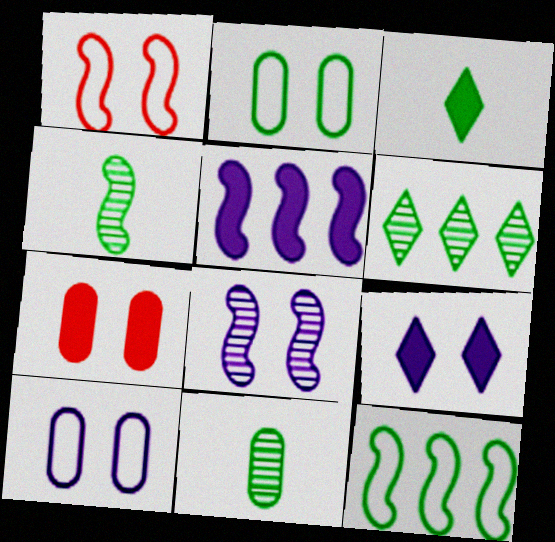[[1, 4, 5], 
[3, 5, 7], 
[8, 9, 10]]